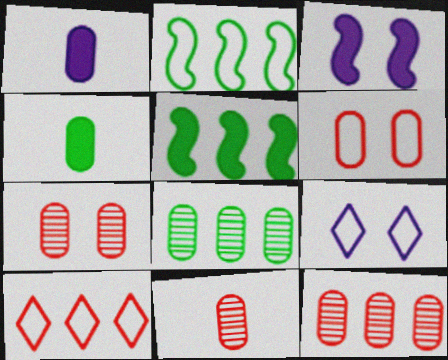[[1, 6, 8], 
[5, 9, 11], 
[7, 11, 12]]